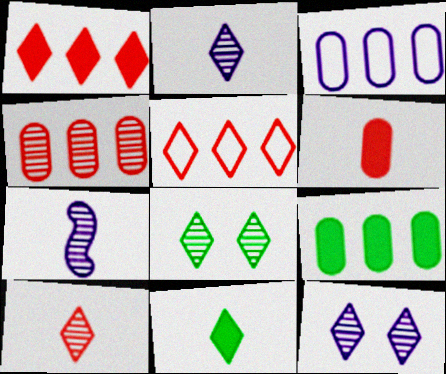[[3, 4, 9], 
[4, 7, 8], 
[5, 11, 12]]